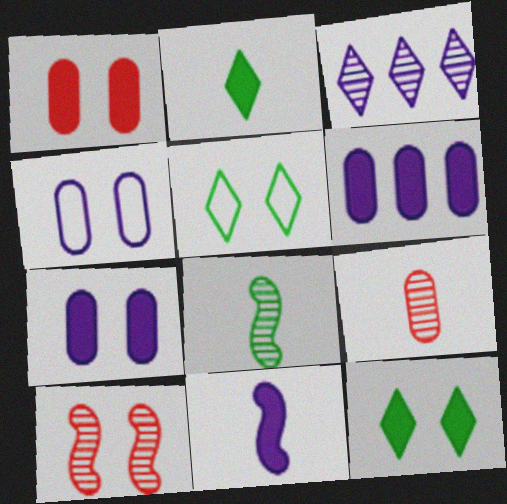[[3, 4, 11], 
[4, 10, 12], 
[5, 7, 10]]